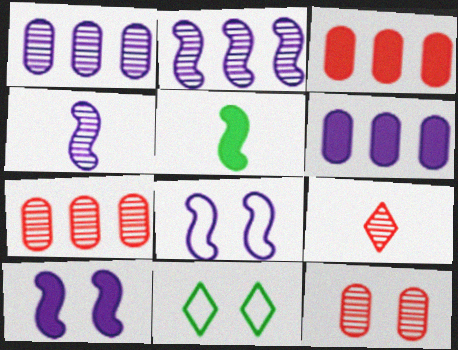[[3, 4, 11], 
[10, 11, 12]]